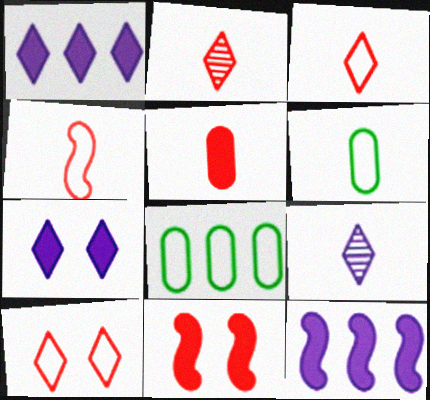[[2, 4, 5], 
[8, 9, 11]]